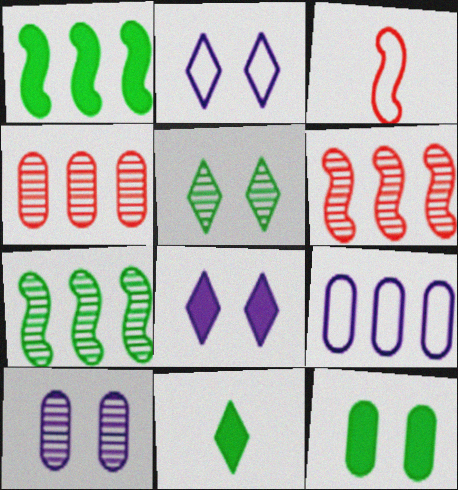[[1, 11, 12]]